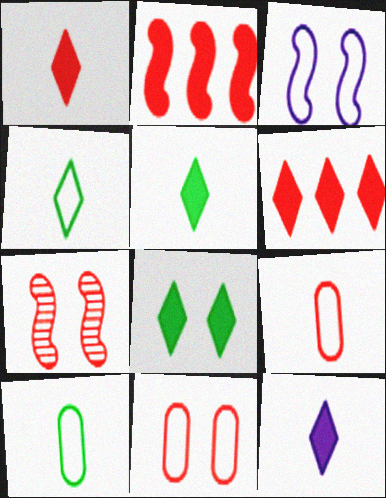[[1, 5, 12], 
[6, 7, 9], 
[6, 8, 12]]